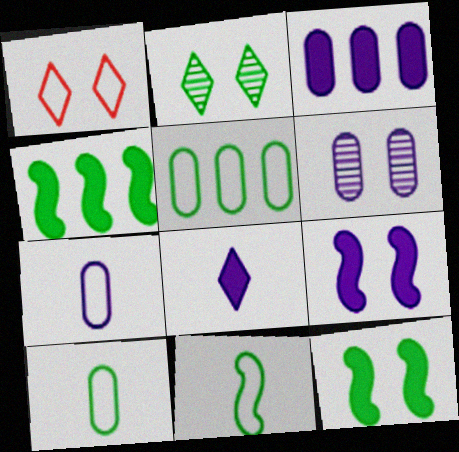[[1, 6, 12], 
[2, 4, 10], 
[3, 6, 7], 
[3, 8, 9]]